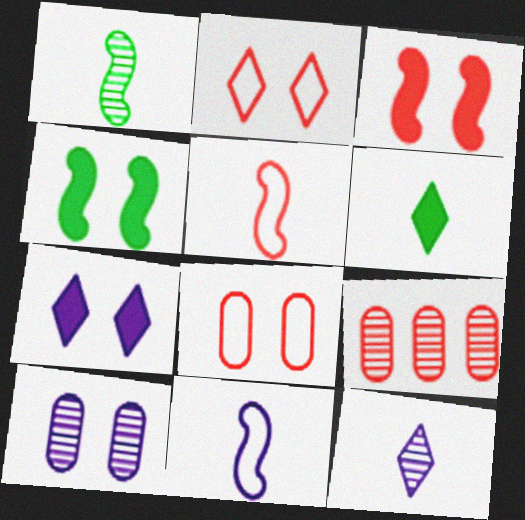[[2, 4, 10]]